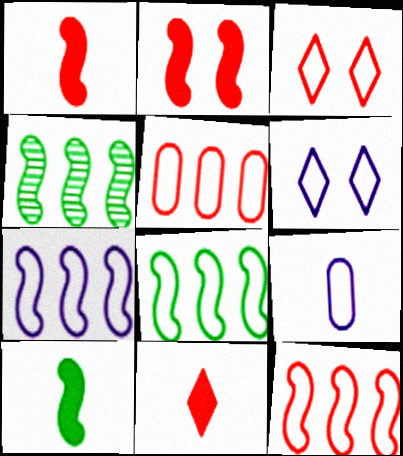[[3, 8, 9], 
[6, 7, 9], 
[7, 8, 12]]